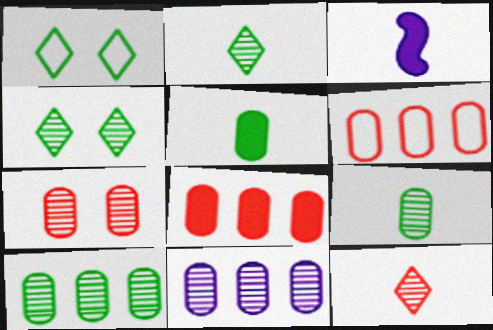[[3, 4, 6], 
[7, 9, 11]]